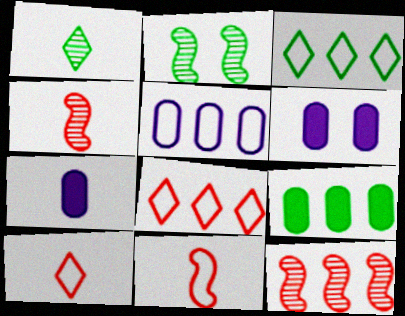[[1, 7, 11], 
[2, 7, 8], 
[3, 4, 6]]